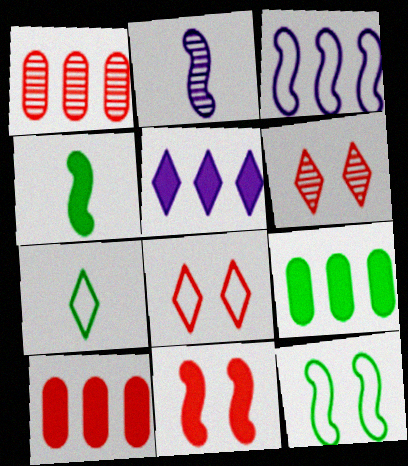[[2, 8, 9], 
[5, 6, 7]]